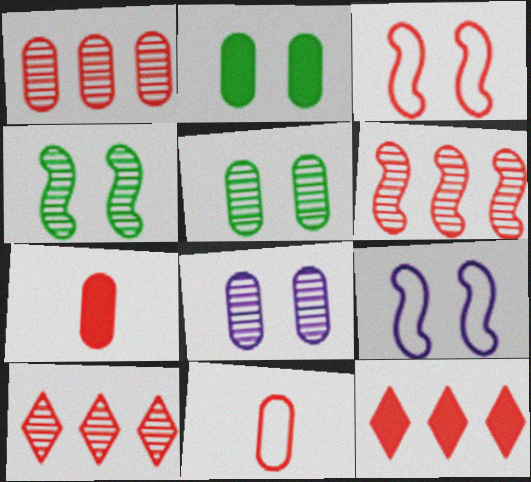[[1, 6, 10], 
[3, 7, 10]]